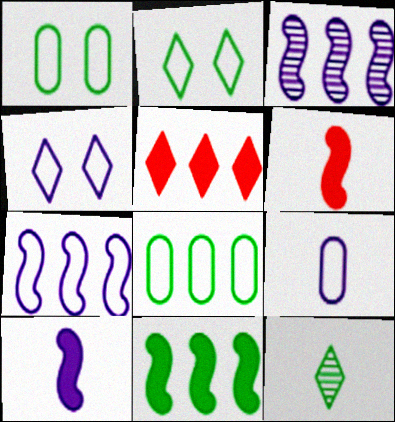[[1, 11, 12], 
[3, 5, 8], 
[4, 5, 12], 
[4, 7, 9], 
[6, 9, 12]]